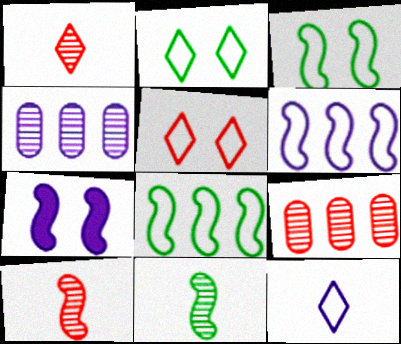[[4, 7, 12], 
[7, 8, 10]]